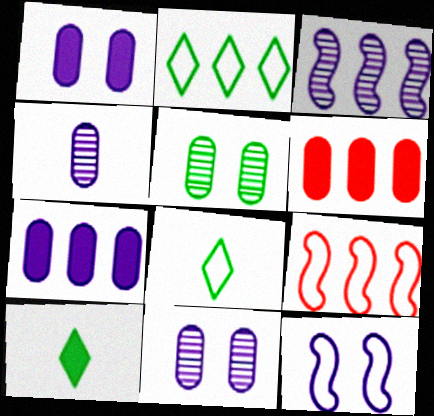[[2, 3, 6], 
[9, 10, 11]]